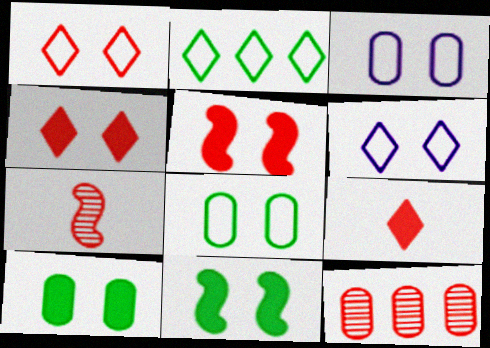[]